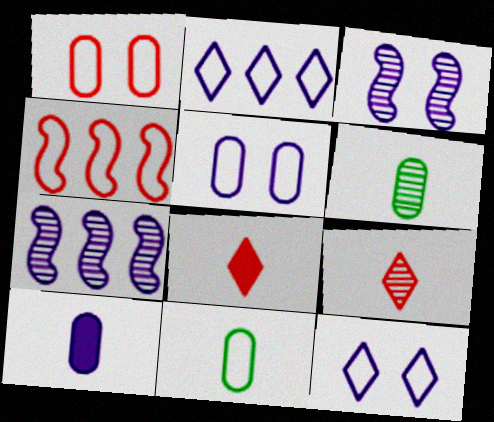[[2, 3, 10], 
[4, 11, 12], 
[7, 10, 12]]